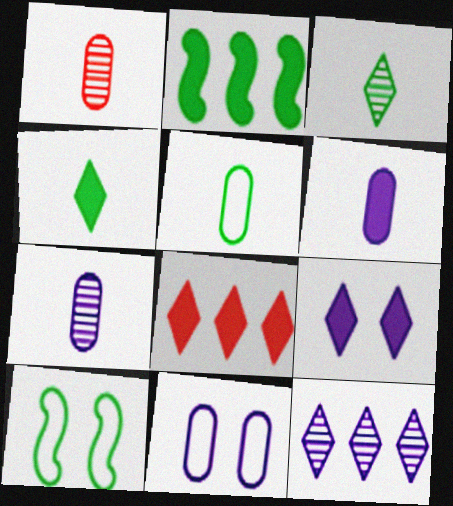[[1, 5, 6], 
[4, 8, 9], 
[7, 8, 10]]